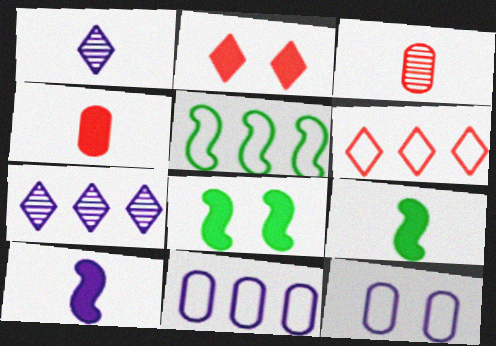[[5, 6, 11], 
[7, 10, 12]]